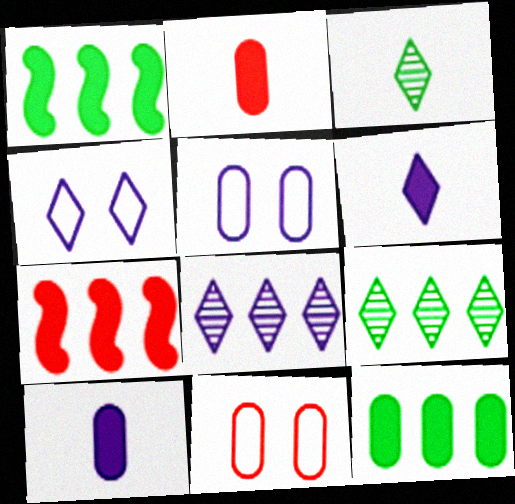[[3, 5, 7], 
[4, 6, 8]]